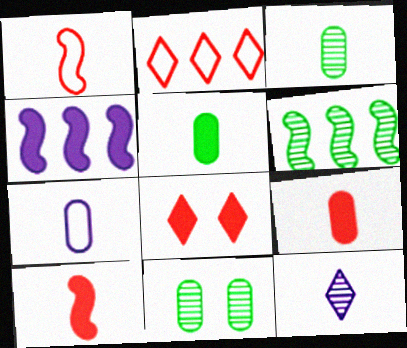[[1, 5, 12], 
[3, 7, 9], 
[4, 5, 8], 
[6, 7, 8]]